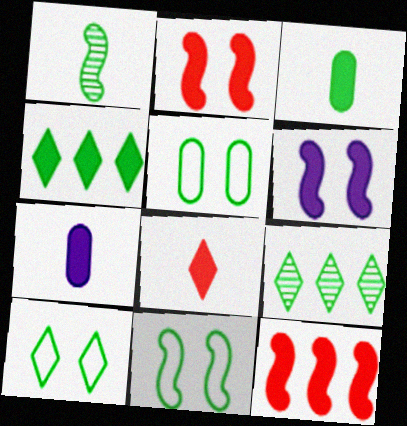[[1, 4, 5], 
[2, 4, 7], 
[3, 9, 11], 
[5, 10, 11]]